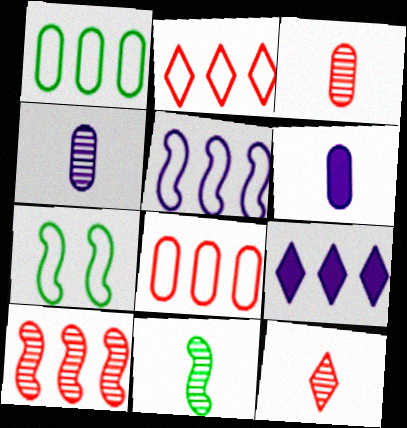[[1, 2, 5], 
[1, 9, 10], 
[3, 7, 9], 
[4, 11, 12]]